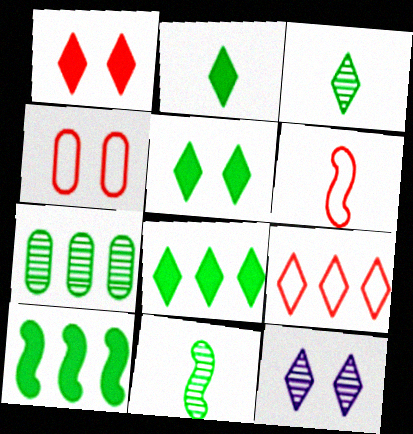[[2, 5, 8], 
[2, 9, 12], 
[4, 6, 9]]